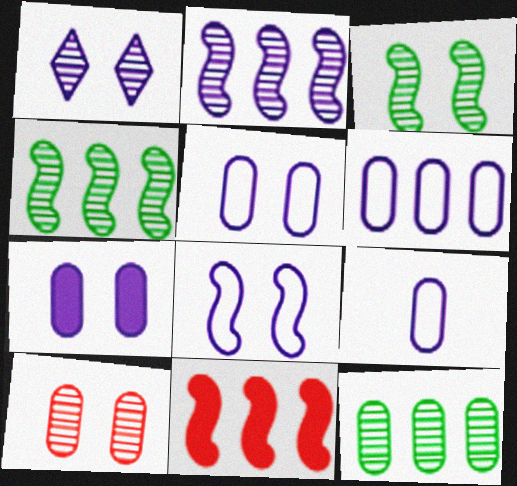[[1, 3, 10], 
[1, 7, 8], 
[5, 6, 9]]